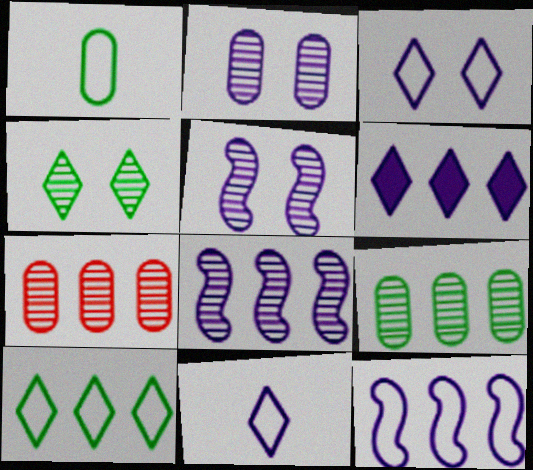[]